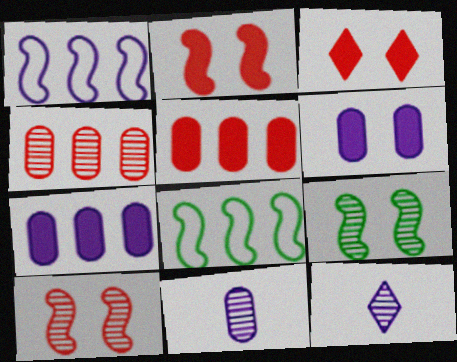[[1, 6, 12], 
[3, 8, 11], 
[4, 9, 12]]